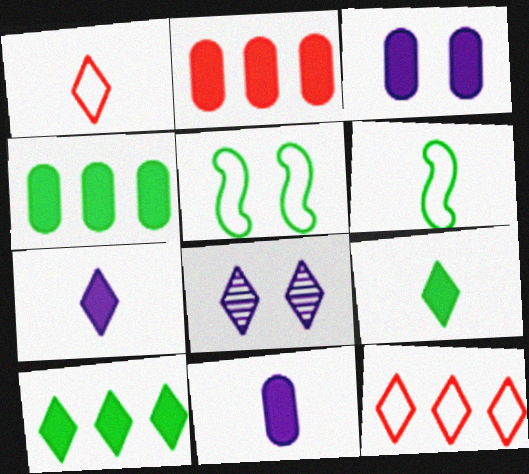[[1, 8, 10], 
[2, 6, 8], 
[8, 9, 12]]